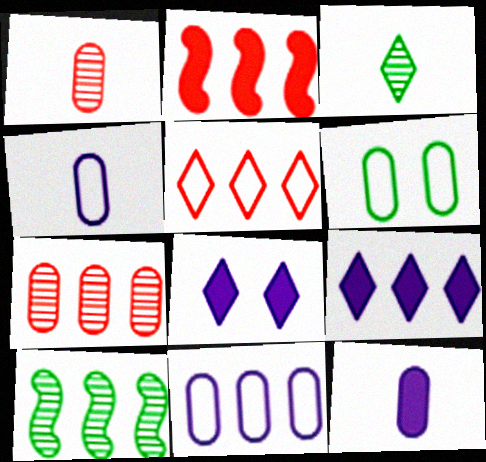[[2, 5, 7], 
[3, 5, 8], 
[6, 7, 12]]